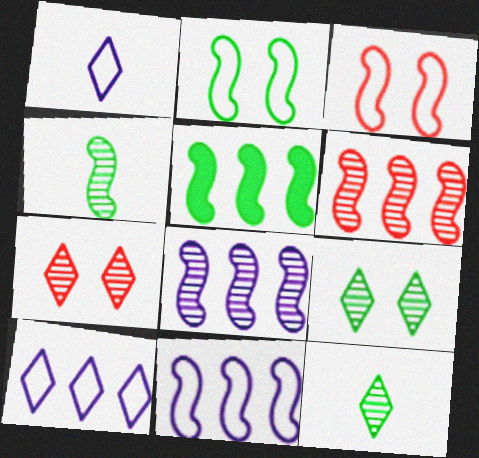[[2, 4, 5], 
[5, 6, 11]]